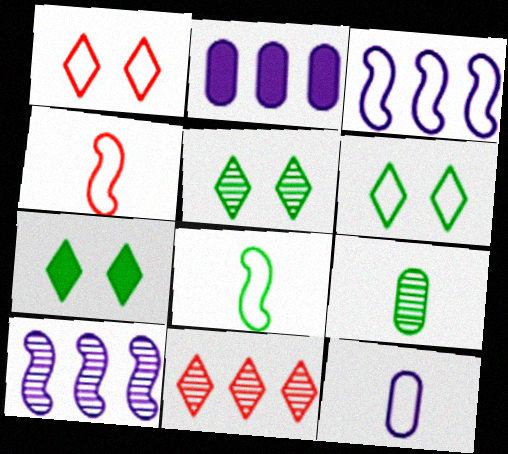[[2, 4, 5], 
[5, 6, 7]]